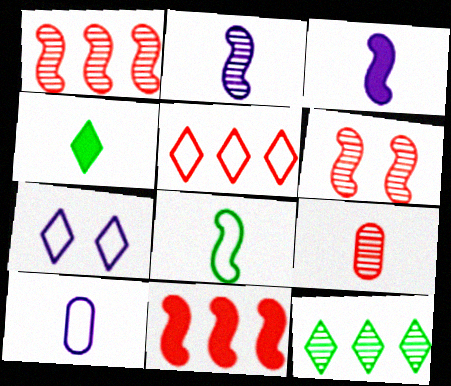[]